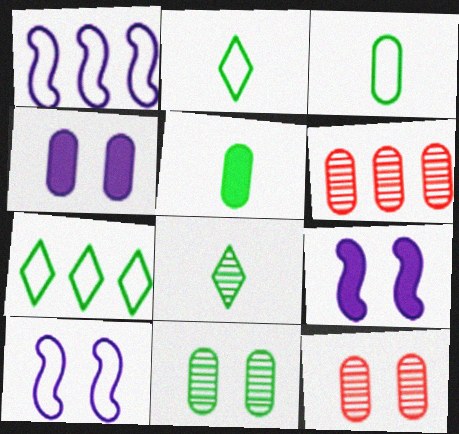[[2, 6, 9], 
[3, 4, 6]]